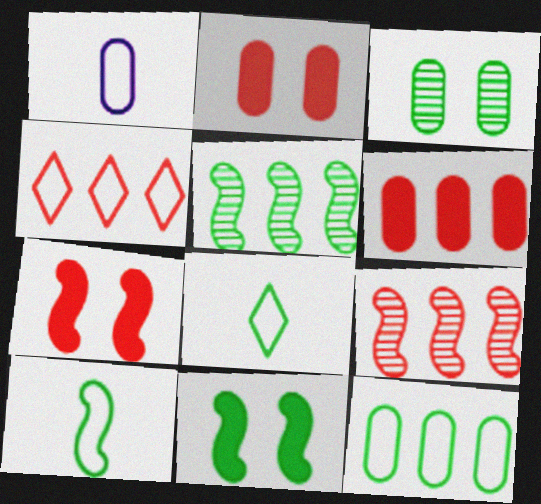[[1, 3, 6], 
[4, 6, 9], 
[5, 10, 11]]